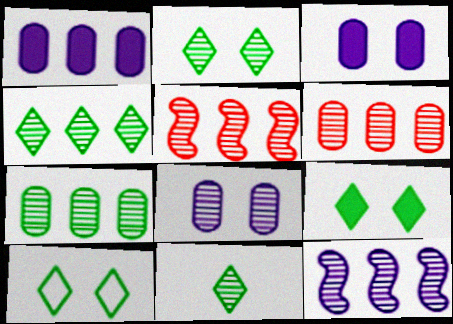[[2, 4, 11], 
[2, 9, 10], 
[4, 6, 12], 
[5, 8, 11]]